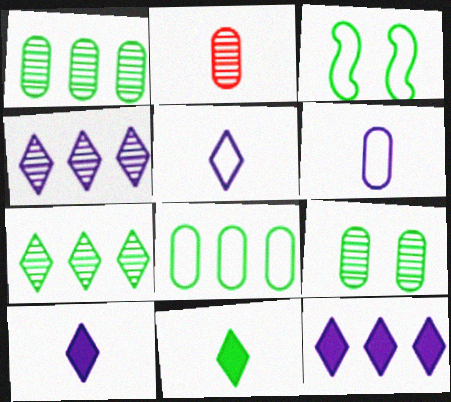[[1, 3, 11], 
[2, 3, 12]]